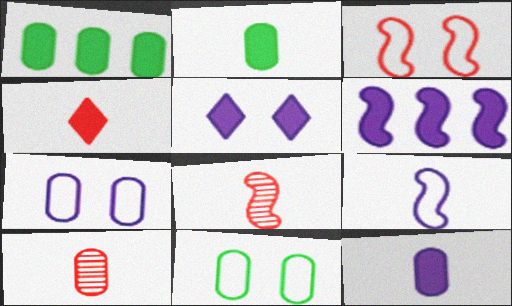[[1, 7, 10], 
[5, 6, 12]]